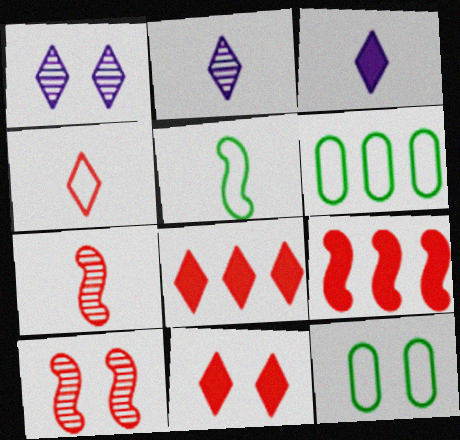[[2, 9, 12], 
[3, 6, 10]]